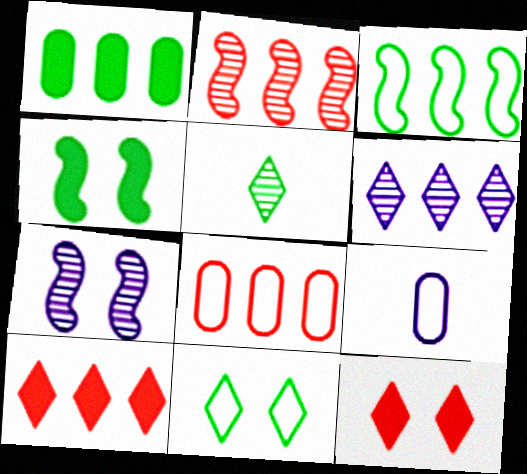[[2, 8, 10]]